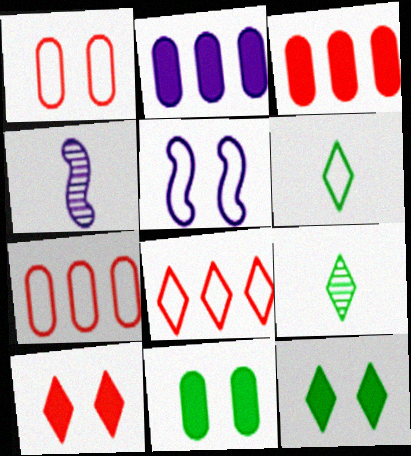[[3, 5, 9], 
[4, 7, 12], 
[4, 8, 11], 
[5, 6, 7]]